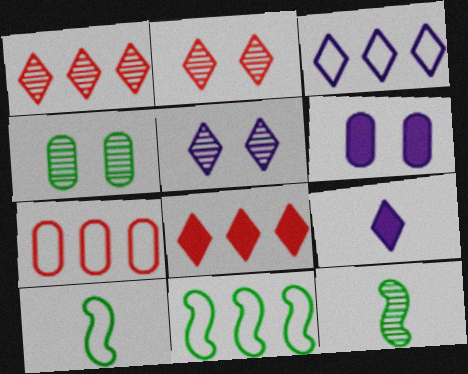[[1, 6, 10], 
[3, 5, 9], 
[3, 7, 11]]